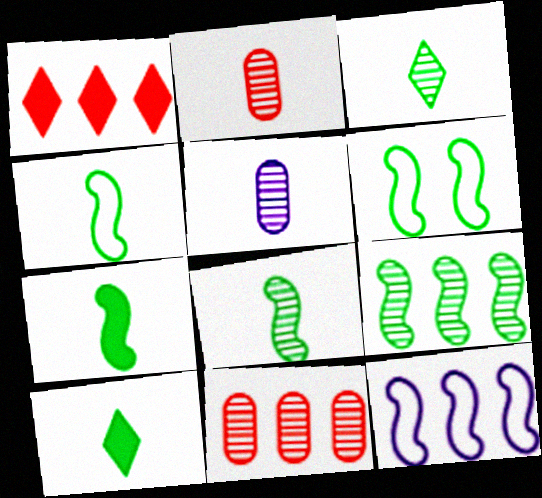[[1, 5, 6], 
[4, 7, 8], 
[6, 7, 9]]